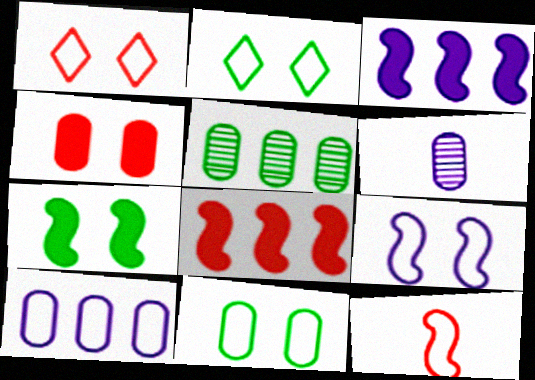[[1, 9, 11], 
[2, 6, 8], 
[2, 10, 12]]